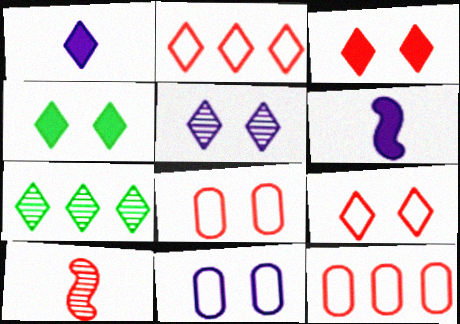[[1, 7, 9], 
[3, 10, 12], 
[4, 5, 9], 
[6, 7, 8]]